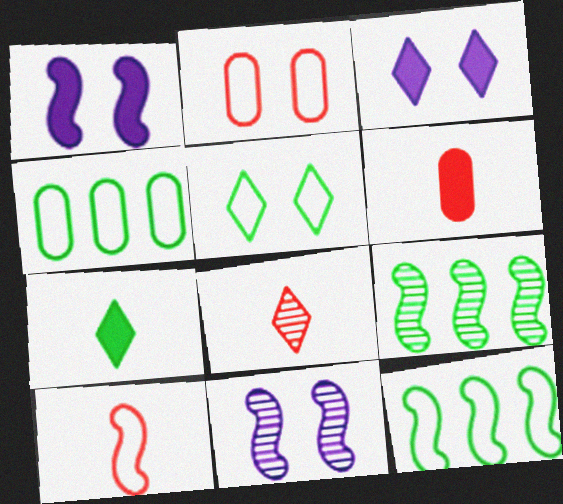[[1, 4, 8], 
[1, 9, 10], 
[6, 8, 10]]